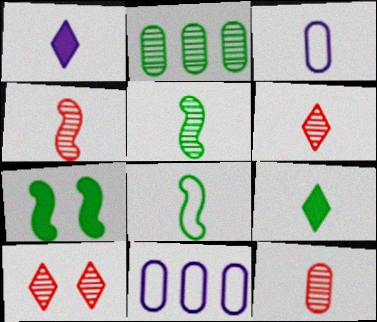[[1, 8, 12], 
[3, 4, 9], 
[4, 6, 12], 
[6, 7, 11]]